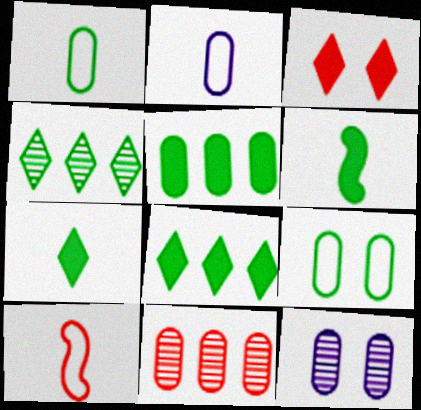[[3, 10, 11], 
[4, 6, 9], 
[8, 10, 12]]